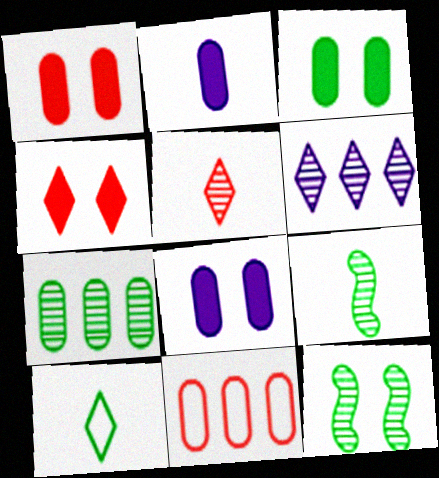[[1, 3, 8], 
[4, 6, 10]]